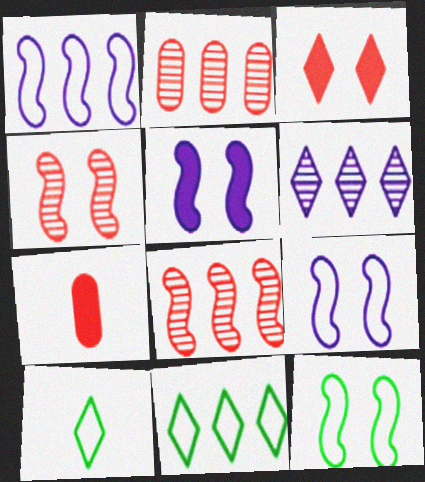[[2, 5, 10], 
[3, 6, 10], 
[4, 5, 12], 
[6, 7, 12]]